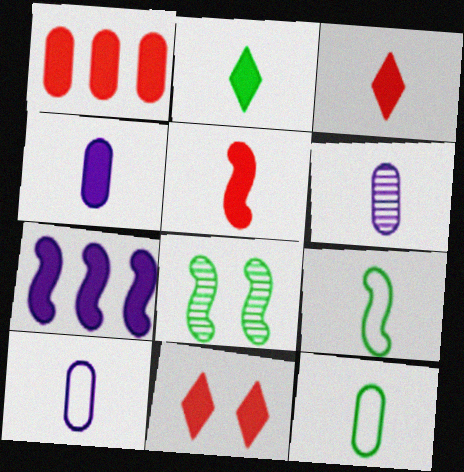[[1, 5, 11], 
[2, 4, 5], 
[3, 6, 9], 
[4, 6, 10]]